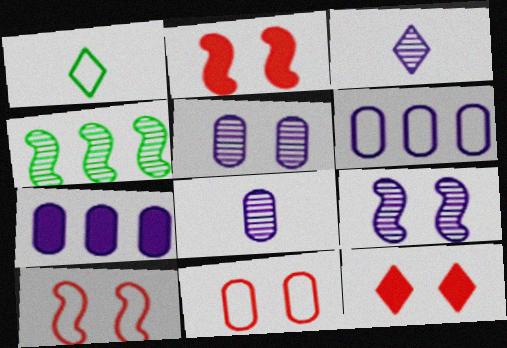[[1, 6, 10]]